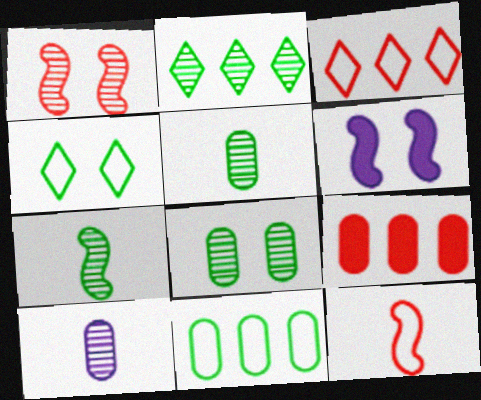[[1, 2, 10], 
[2, 7, 8], 
[3, 5, 6]]